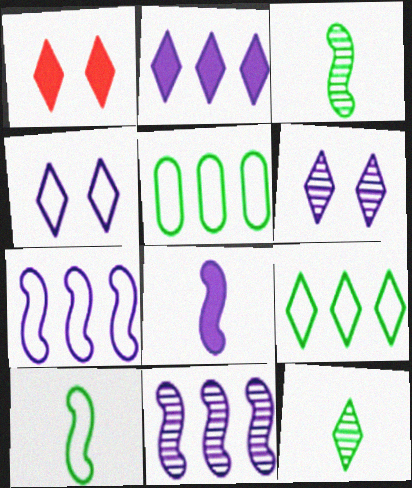[]